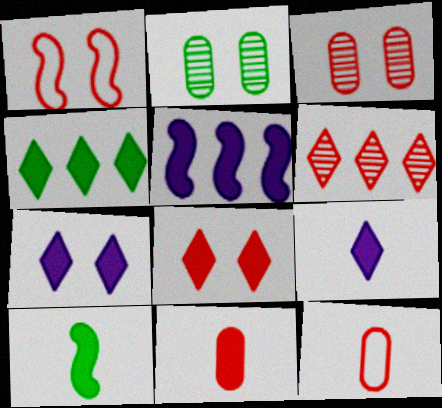[[1, 2, 7], 
[1, 3, 8], 
[1, 6, 11], 
[4, 8, 9], 
[9, 10, 11]]